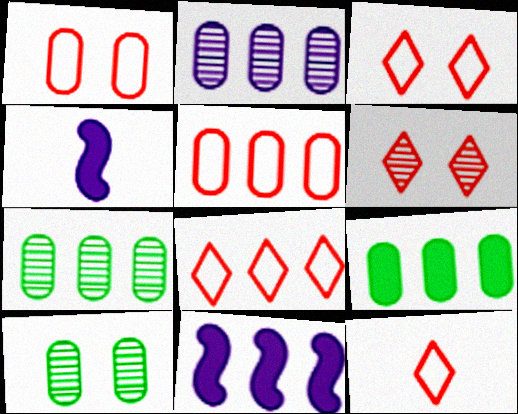[[2, 5, 9], 
[3, 4, 7], 
[3, 8, 12], 
[4, 8, 10], 
[7, 8, 11], 
[10, 11, 12]]